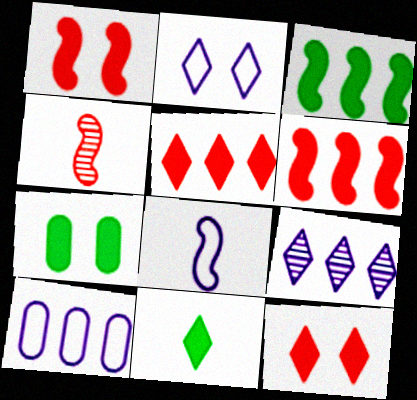[[2, 8, 10], 
[3, 7, 11]]